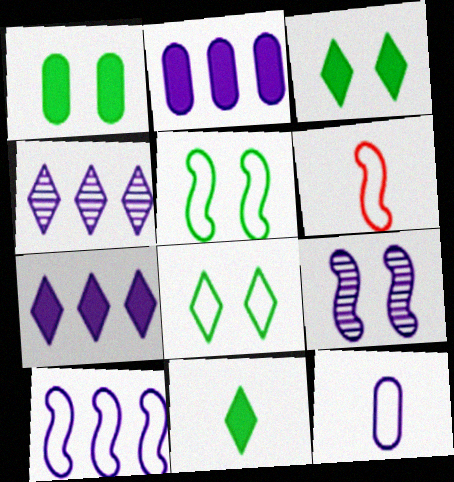[[1, 4, 6], 
[2, 4, 10], 
[5, 6, 10], 
[7, 9, 12]]